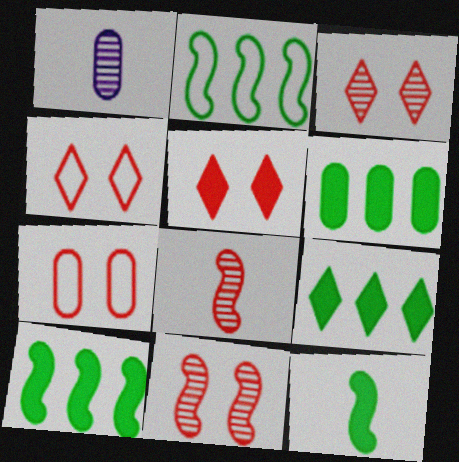[[1, 2, 5], 
[1, 4, 10], 
[1, 6, 7], 
[3, 4, 5], 
[5, 7, 11], 
[6, 9, 10]]